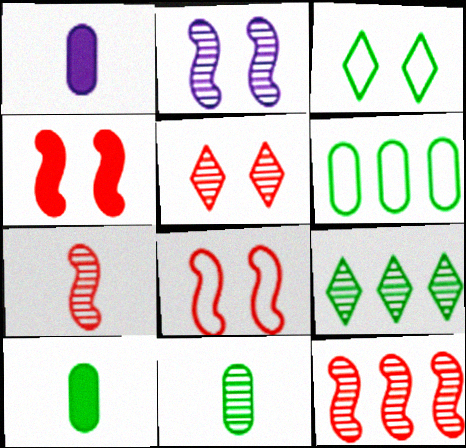[[1, 3, 12], 
[1, 8, 9]]